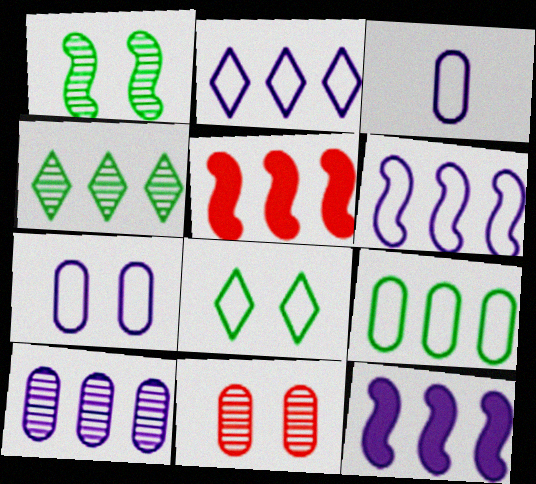[[2, 10, 12]]